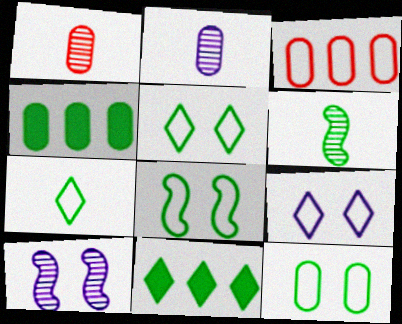[[4, 5, 6], 
[5, 8, 12], 
[6, 11, 12]]